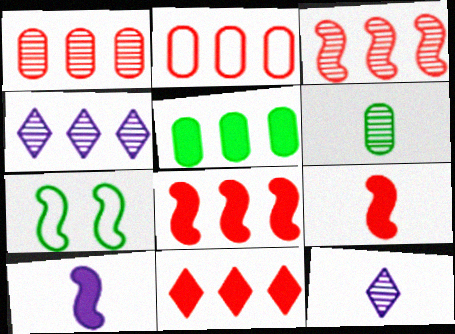[[2, 3, 11], 
[3, 7, 10]]